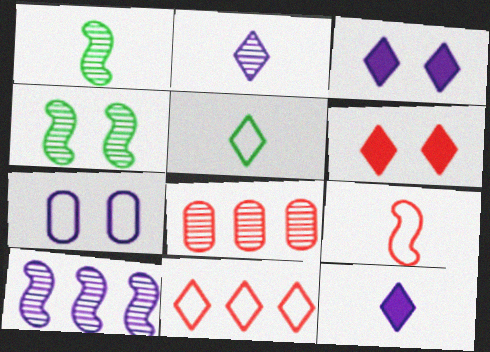[[2, 4, 8], 
[4, 6, 7], 
[6, 8, 9], 
[7, 10, 12]]